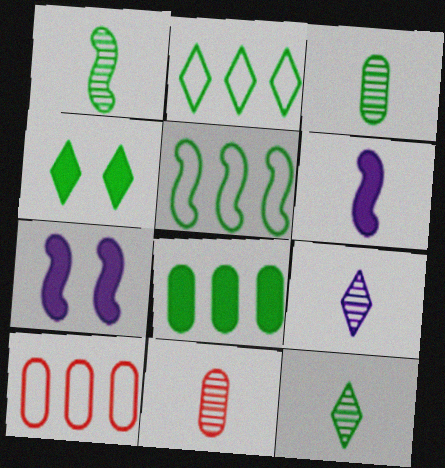[[1, 3, 12], 
[1, 9, 11], 
[2, 4, 12], 
[2, 7, 11], 
[3, 4, 5], 
[7, 10, 12]]